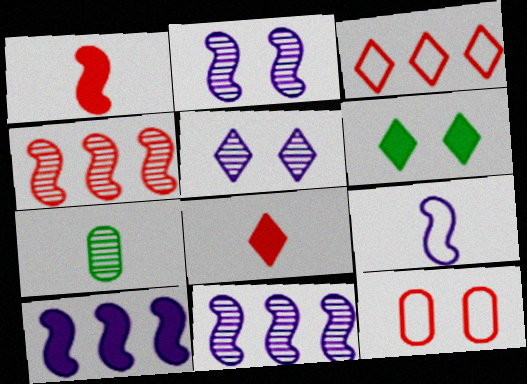[[2, 6, 12], 
[2, 9, 10], 
[4, 5, 7], 
[4, 8, 12], 
[7, 8, 9]]